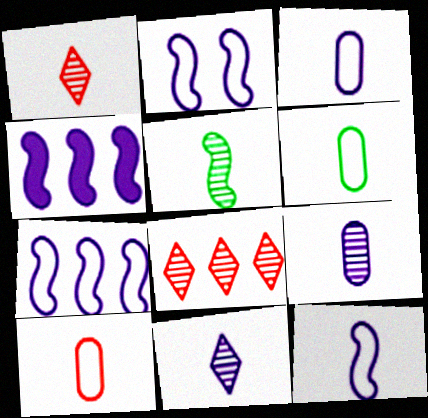[[1, 5, 9], 
[2, 7, 12], 
[3, 6, 10]]